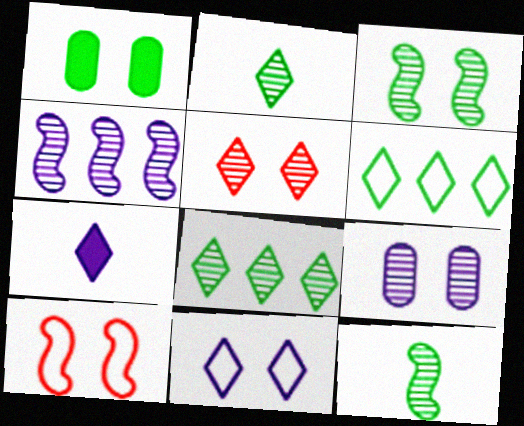[[1, 6, 12], 
[3, 5, 9], 
[5, 6, 7]]